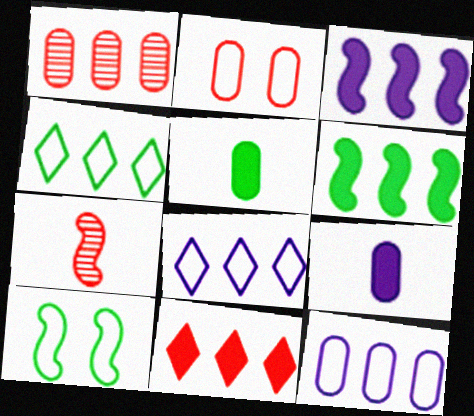[[1, 3, 4], 
[1, 6, 8], 
[2, 7, 11], 
[3, 7, 10]]